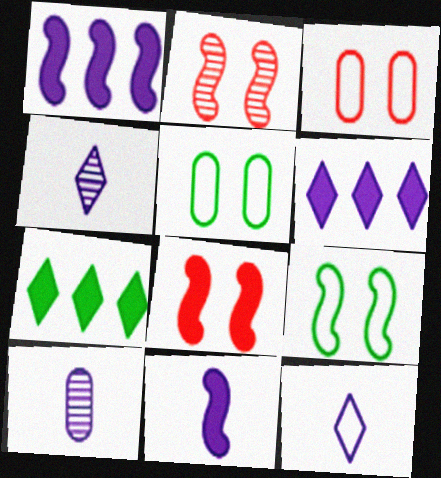[[10, 11, 12]]